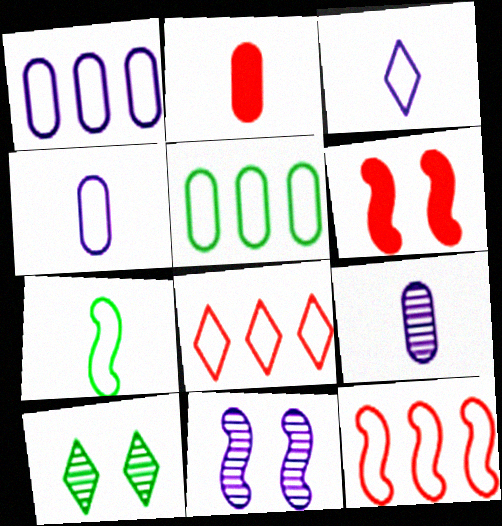[]